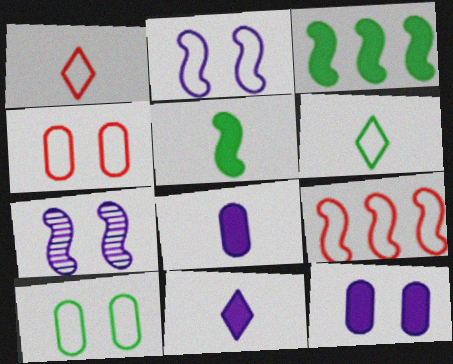[[1, 4, 9], 
[5, 7, 9]]